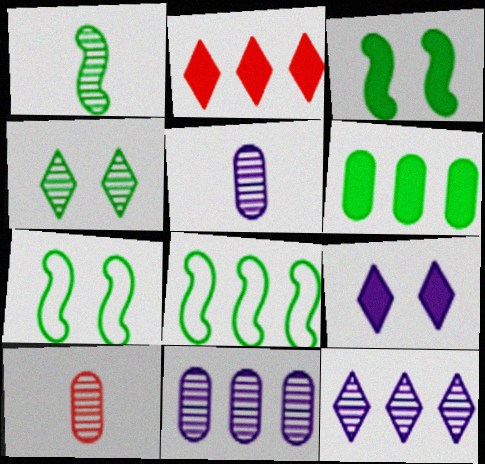[[1, 3, 8], 
[2, 5, 7], 
[2, 8, 11], 
[8, 9, 10]]